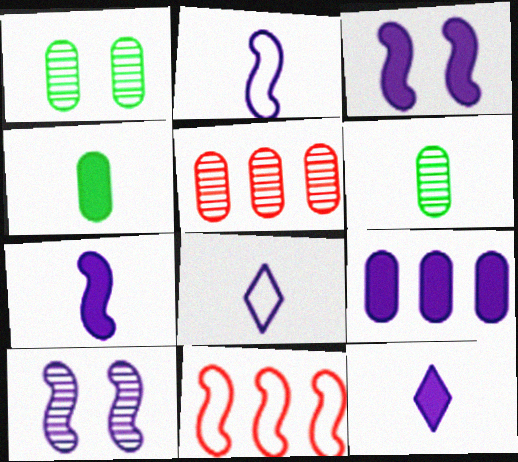[[1, 11, 12], 
[3, 9, 12], 
[8, 9, 10]]